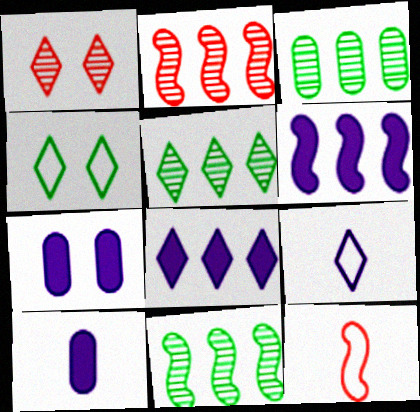[[2, 4, 10], 
[3, 5, 11], 
[5, 7, 12]]